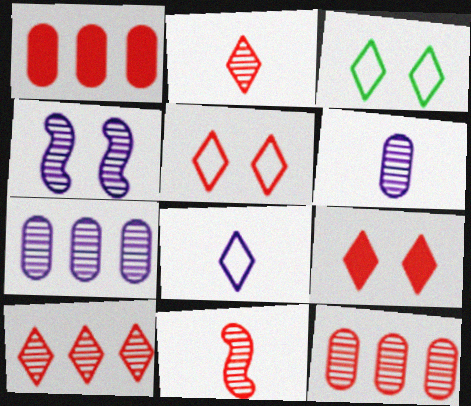[[1, 5, 11]]